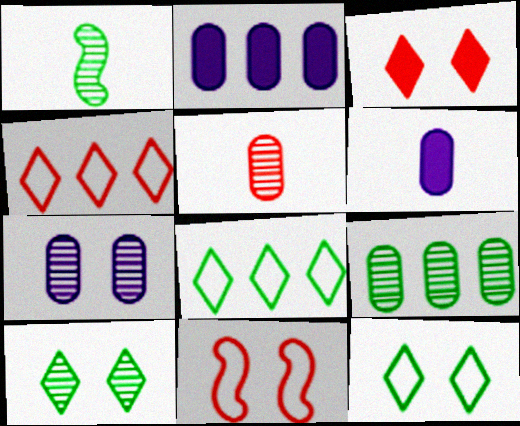[[1, 9, 10], 
[5, 7, 9]]